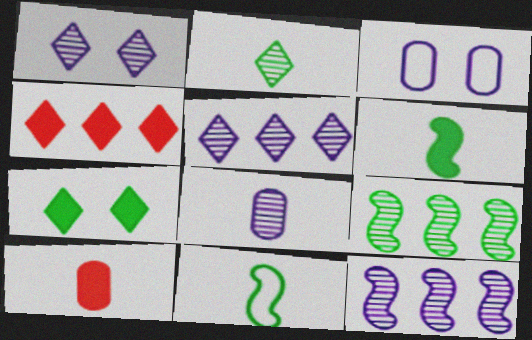[[1, 8, 12]]